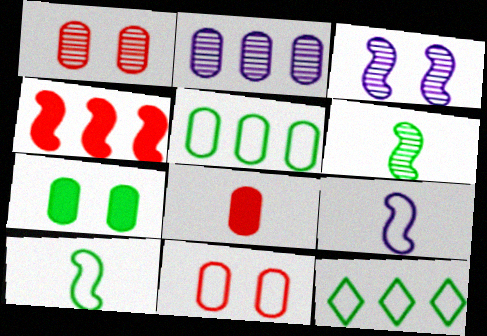[[2, 4, 12], 
[3, 4, 10], 
[3, 8, 12], 
[6, 7, 12], 
[9, 11, 12]]